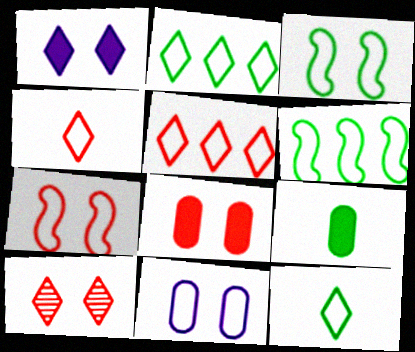[[4, 6, 11], 
[7, 8, 10]]